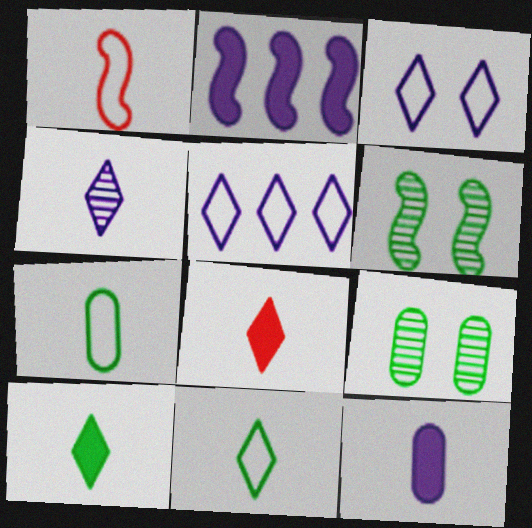[[1, 2, 6], 
[4, 8, 11]]